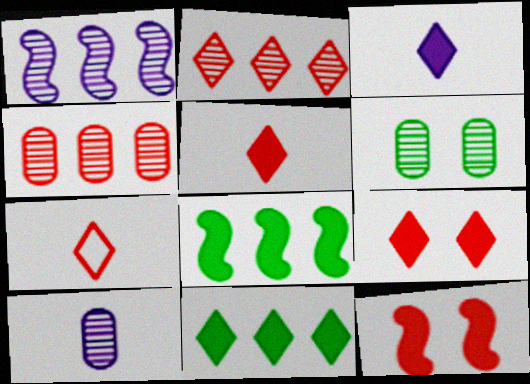[[2, 7, 9], 
[3, 9, 11], 
[4, 6, 10], 
[4, 7, 12]]